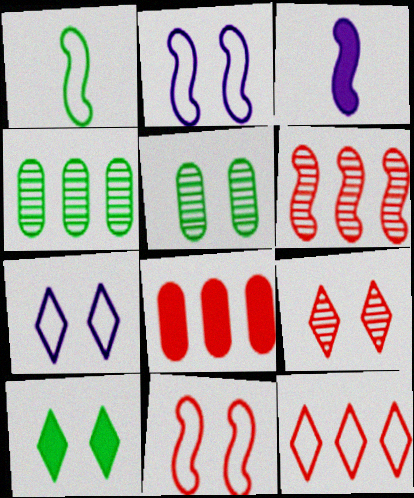[[1, 4, 10], 
[3, 5, 12], 
[3, 8, 10], 
[6, 8, 12], 
[7, 9, 10]]